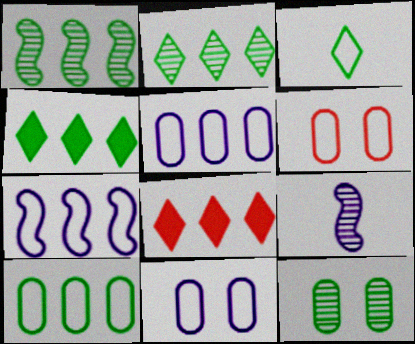[[1, 4, 10], 
[1, 5, 8], 
[3, 6, 7], 
[4, 6, 9]]